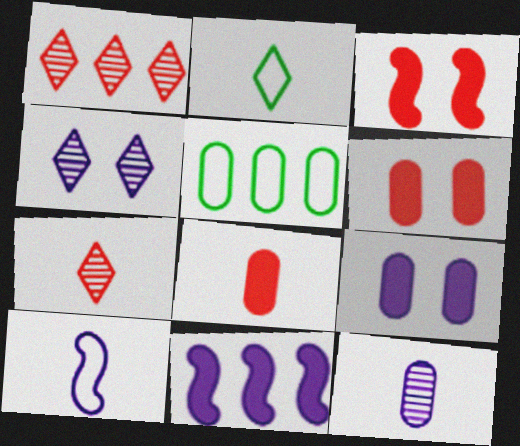[[1, 5, 11], 
[5, 6, 12]]